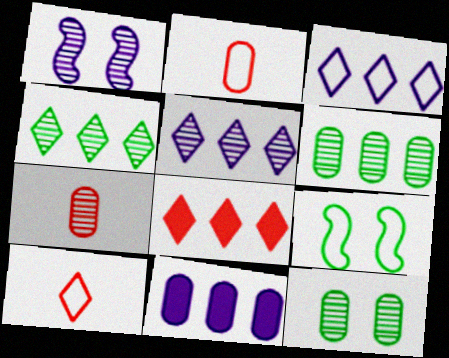[[1, 4, 7], 
[2, 3, 9], 
[2, 11, 12], 
[3, 4, 8]]